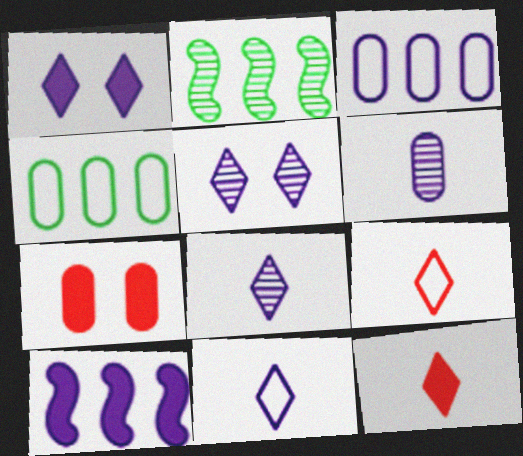[[2, 7, 11], 
[4, 6, 7]]